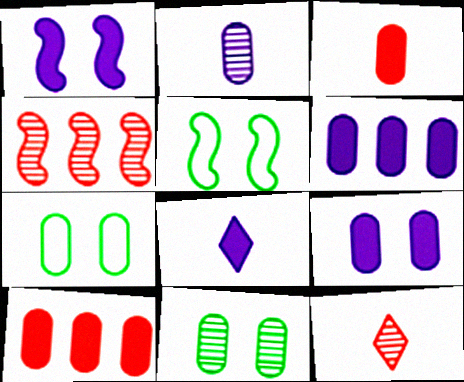[[1, 6, 8], 
[2, 7, 10], 
[4, 7, 8], 
[5, 6, 12]]